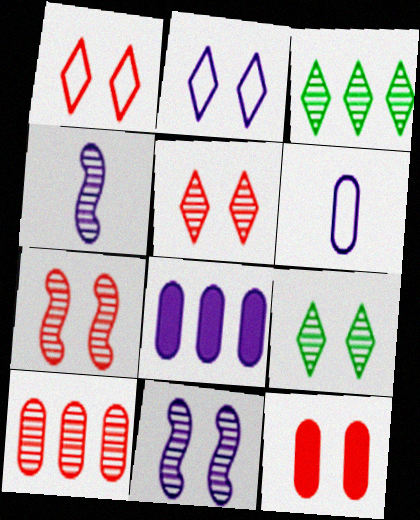[[1, 7, 12], 
[2, 4, 8], 
[4, 9, 10]]